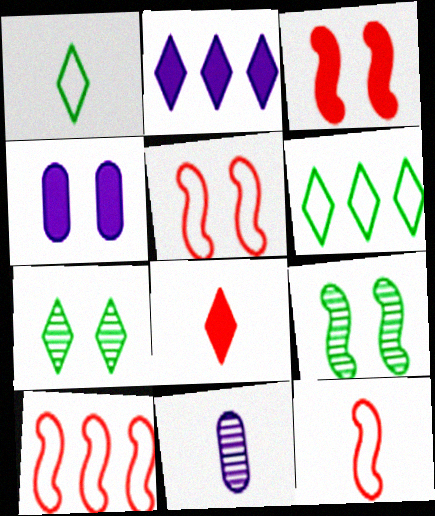[[3, 6, 11], 
[4, 5, 7], 
[5, 10, 12]]